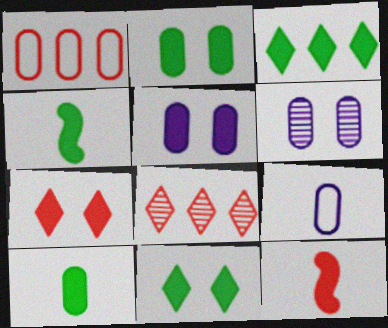[[1, 6, 10], 
[2, 3, 4], 
[3, 5, 12]]